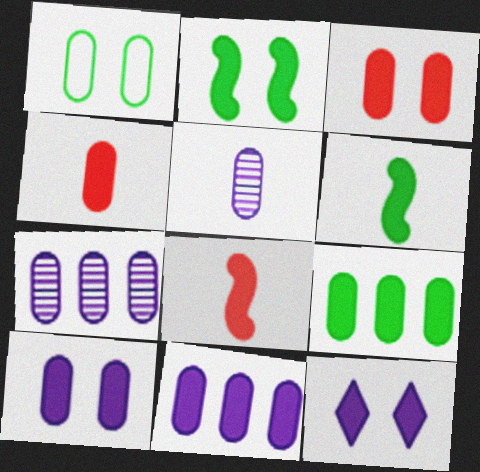[[1, 4, 7], 
[2, 3, 12], 
[4, 9, 10], 
[8, 9, 12]]